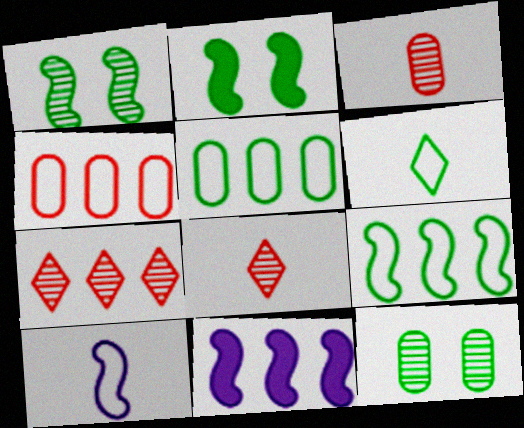[[5, 7, 11]]